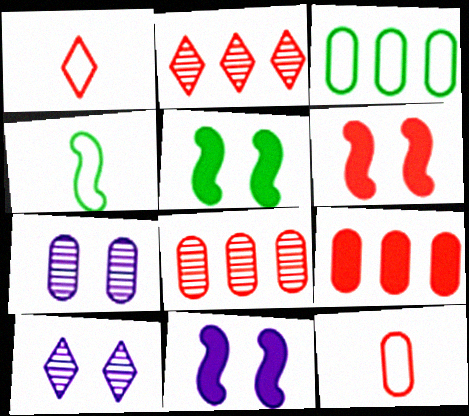[[1, 6, 8], 
[2, 6, 12], 
[4, 9, 10], 
[5, 6, 11]]